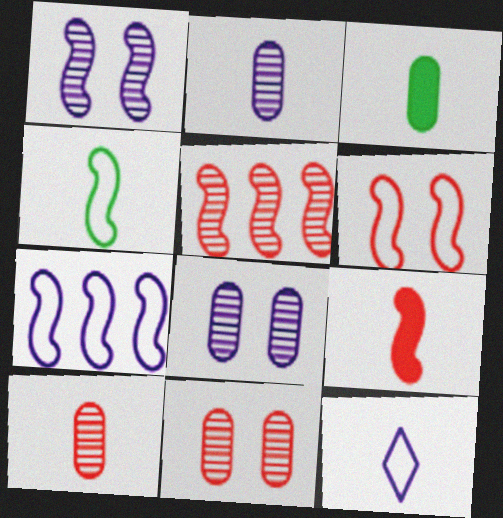[[4, 6, 7], 
[5, 6, 9]]